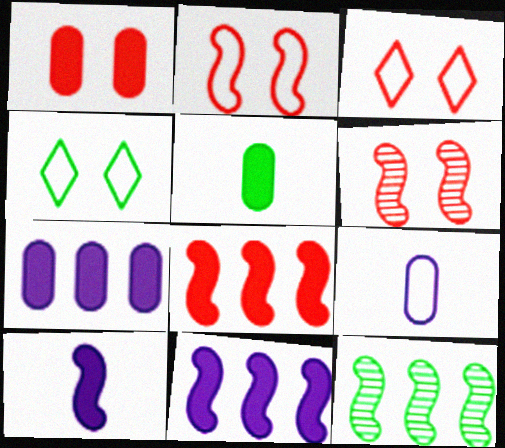[[1, 3, 6], 
[1, 5, 7], 
[2, 10, 12], 
[4, 5, 12]]